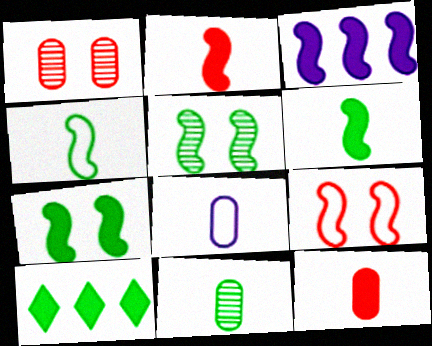[[2, 3, 7], 
[8, 11, 12]]